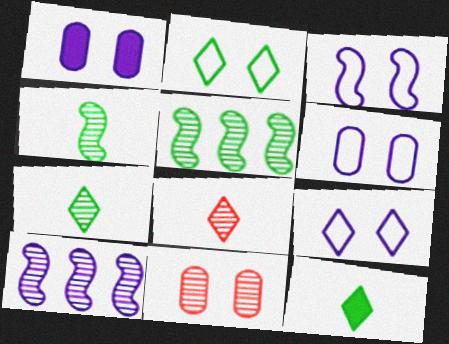[[3, 6, 9], 
[7, 10, 11]]